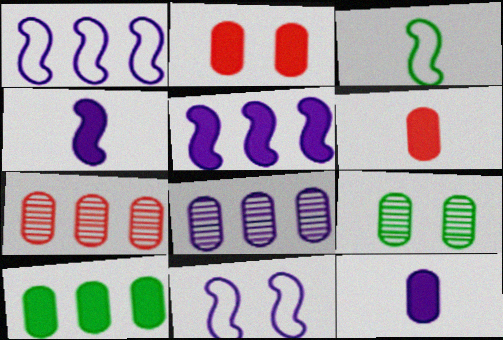[[2, 10, 12]]